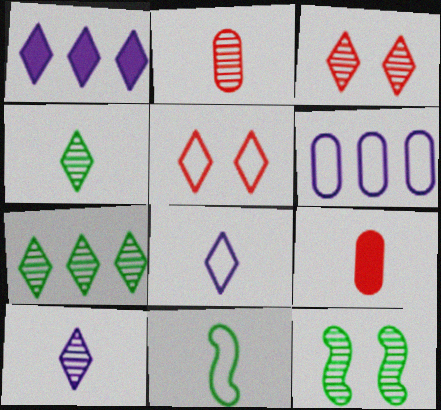[[1, 4, 5], 
[3, 7, 10], 
[5, 6, 11], 
[9, 10, 11]]